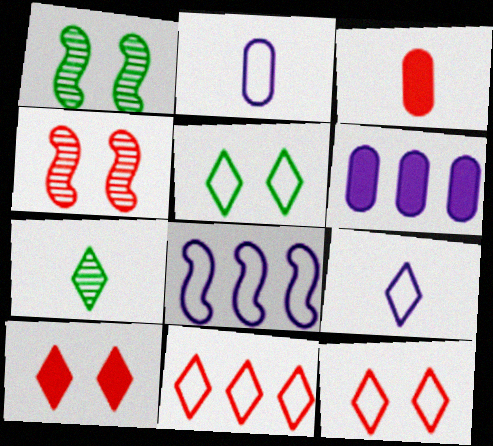[[3, 4, 11], 
[5, 9, 11]]